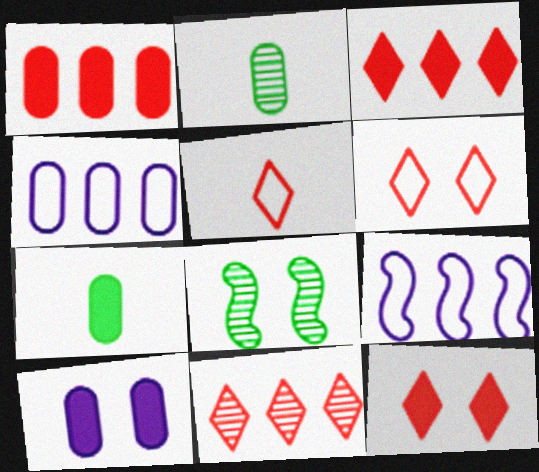[[1, 7, 10], 
[2, 9, 12], 
[5, 11, 12], 
[6, 8, 10]]